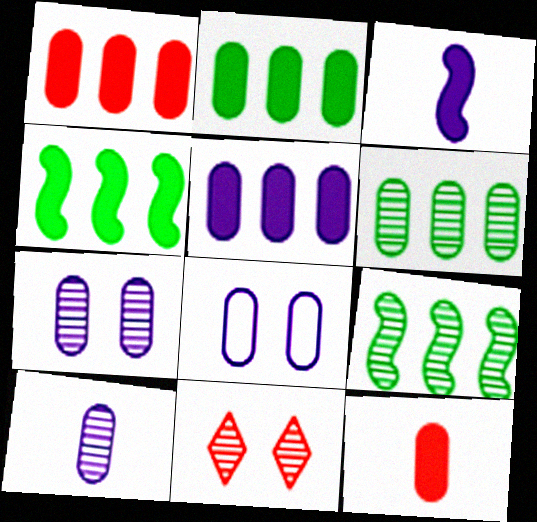[[1, 2, 5], 
[5, 8, 10], 
[6, 8, 12], 
[9, 10, 11]]